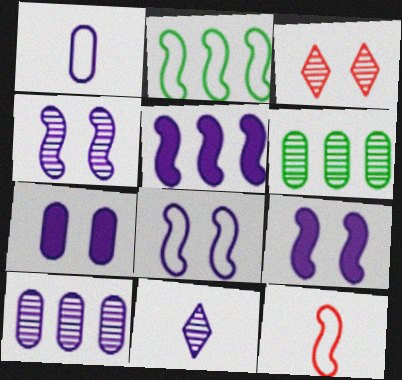[[1, 7, 10], 
[2, 8, 12], 
[4, 8, 9], 
[4, 10, 11]]